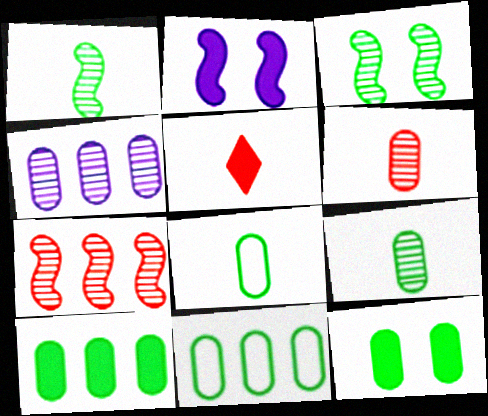[[2, 5, 10], 
[9, 11, 12]]